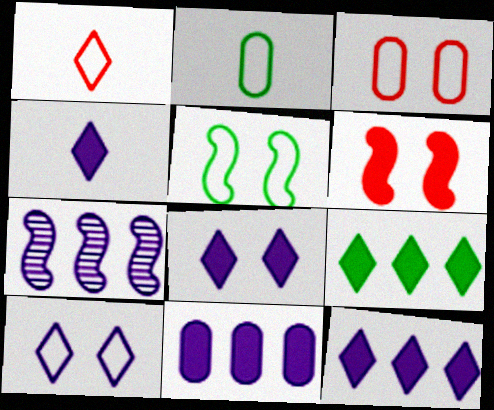[[3, 5, 10], 
[4, 8, 12]]